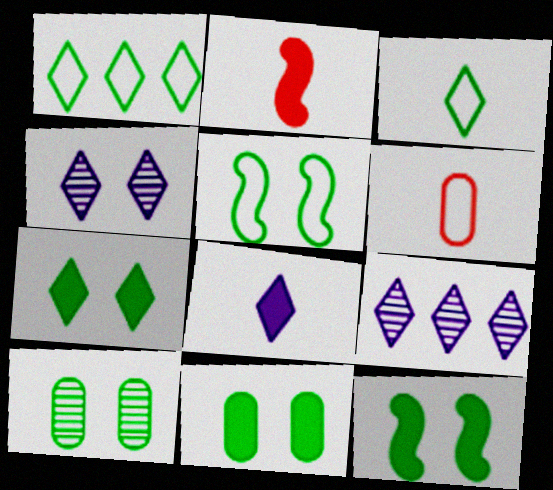[[5, 7, 10], 
[6, 9, 12], 
[7, 11, 12]]